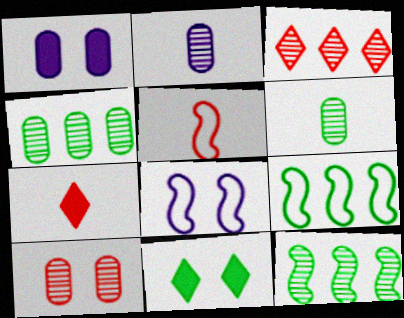[[2, 4, 10], 
[4, 7, 8], 
[5, 8, 9], 
[6, 9, 11], 
[8, 10, 11]]